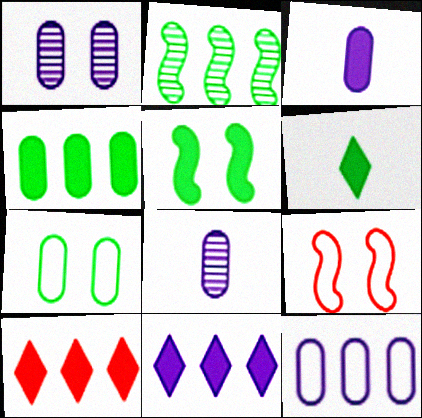[[1, 3, 12], 
[2, 6, 7], 
[2, 10, 12], 
[3, 5, 10], 
[4, 5, 6]]